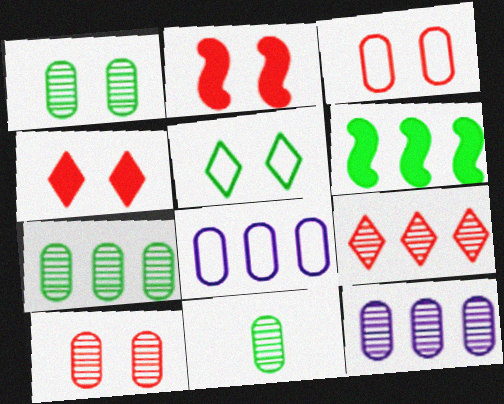[[1, 7, 11], 
[5, 6, 11], 
[6, 8, 9], 
[10, 11, 12]]